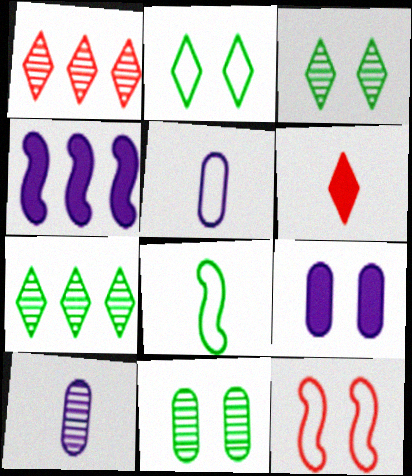[[1, 8, 9], 
[3, 9, 12], 
[6, 8, 10]]